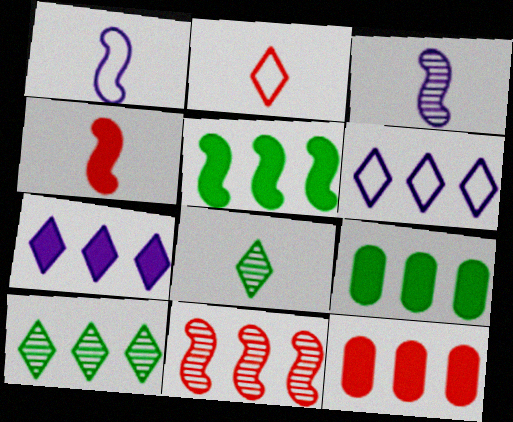[[5, 7, 12], 
[6, 9, 11]]